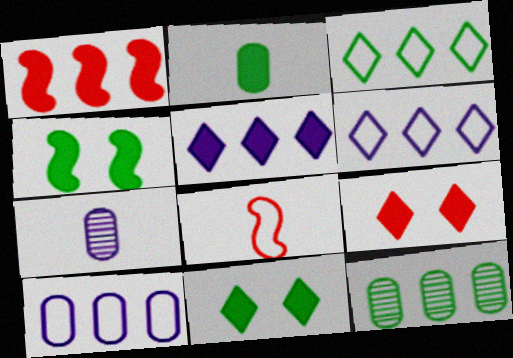[[1, 6, 12]]